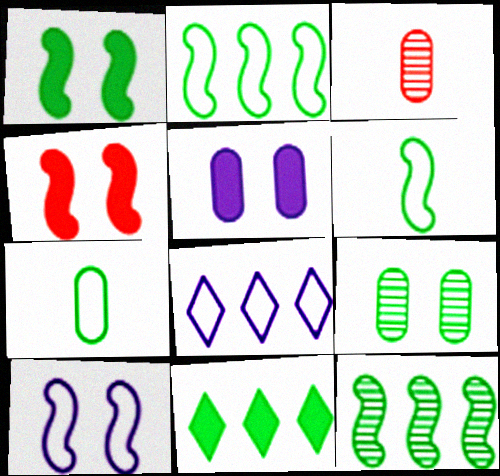[[1, 3, 8], 
[1, 6, 12], 
[3, 10, 11], 
[6, 9, 11]]